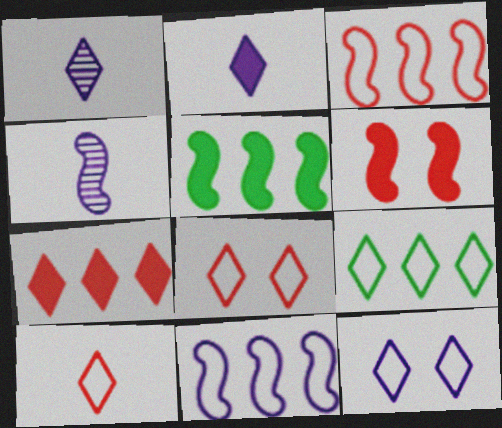[[9, 10, 12]]